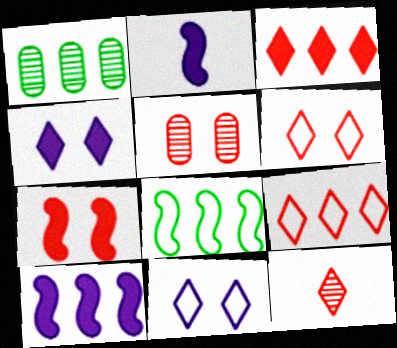[[1, 2, 6], 
[1, 9, 10], 
[3, 6, 12], 
[5, 6, 7]]